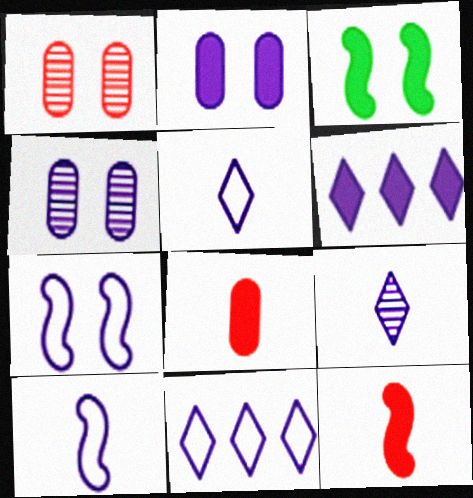[[3, 6, 8], 
[4, 6, 10]]